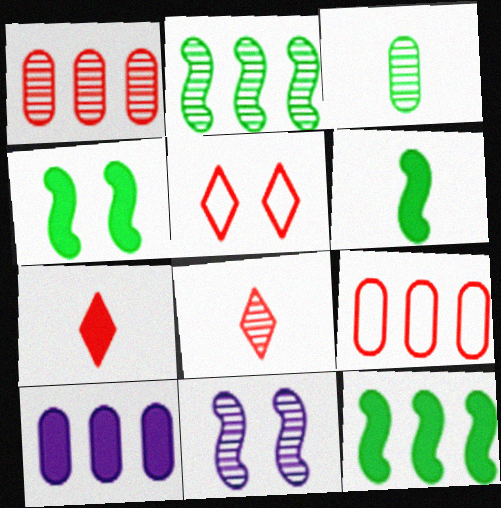[[4, 6, 12], 
[4, 7, 10]]